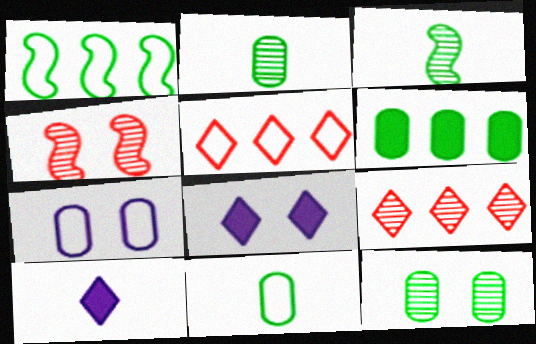[[6, 11, 12]]